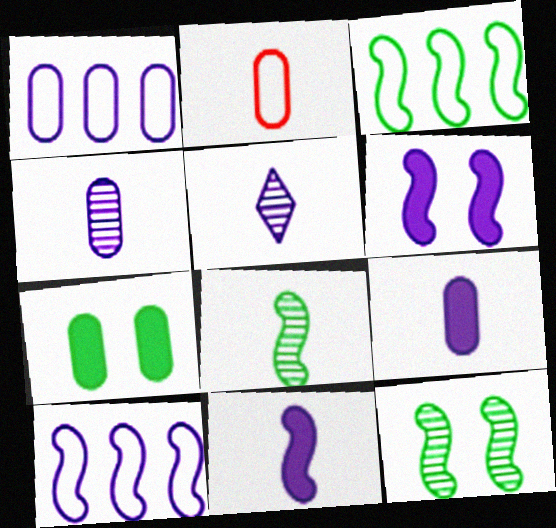[[1, 5, 6]]